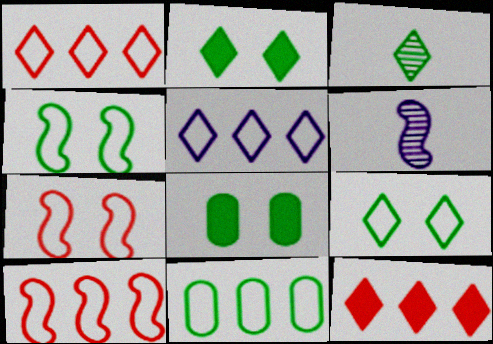[[1, 6, 8], 
[5, 10, 11]]